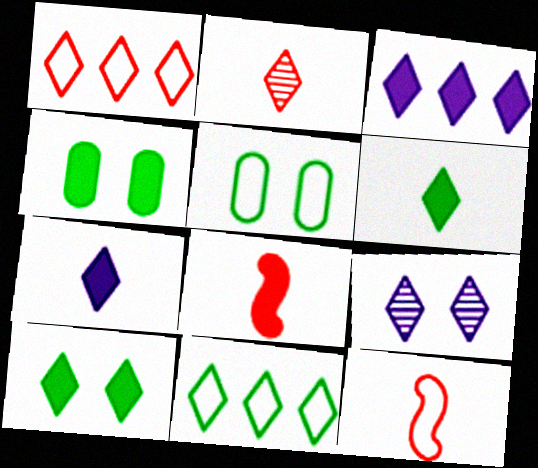[[1, 6, 9], 
[3, 4, 8]]